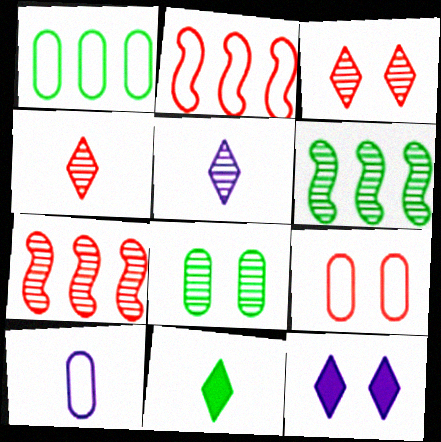[[1, 9, 10], 
[5, 7, 8]]